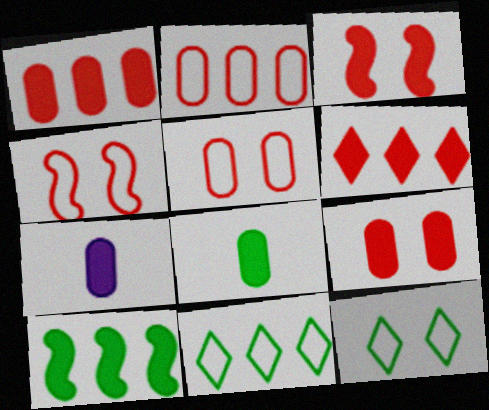[]